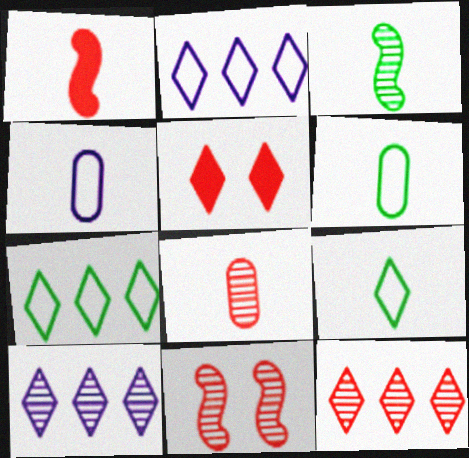[[5, 9, 10], 
[8, 11, 12]]